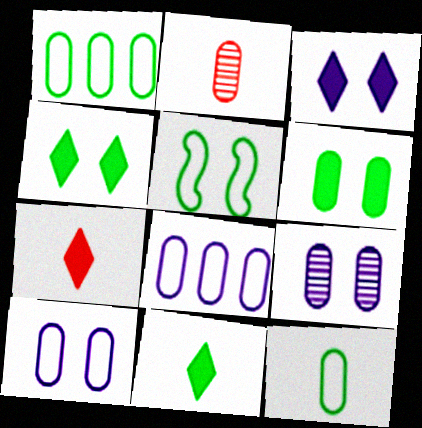[[2, 6, 8]]